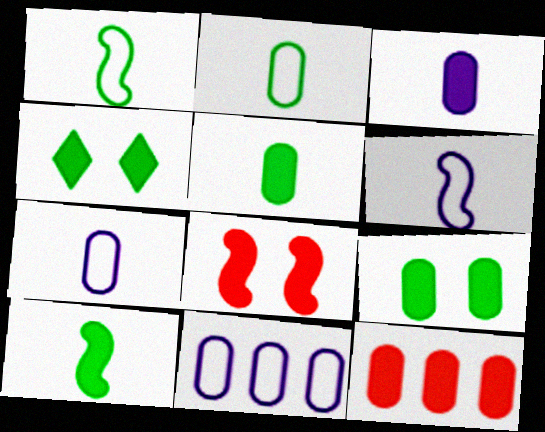[[3, 9, 12]]